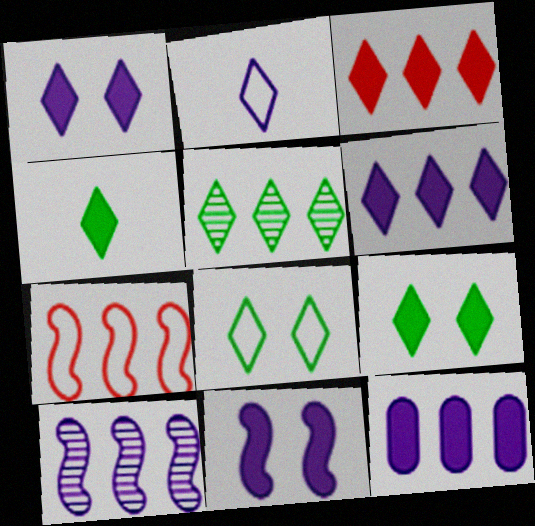[[1, 3, 4], 
[4, 5, 8], 
[5, 7, 12]]